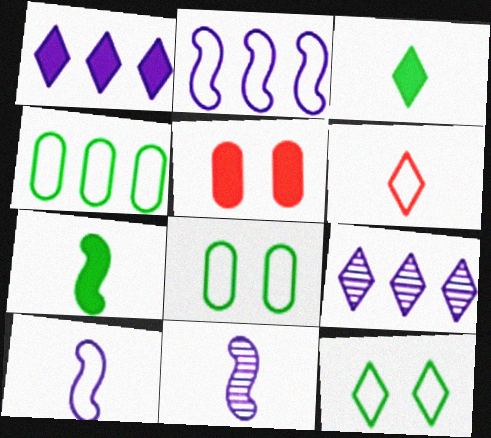[[1, 5, 7], 
[2, 6, 8]]